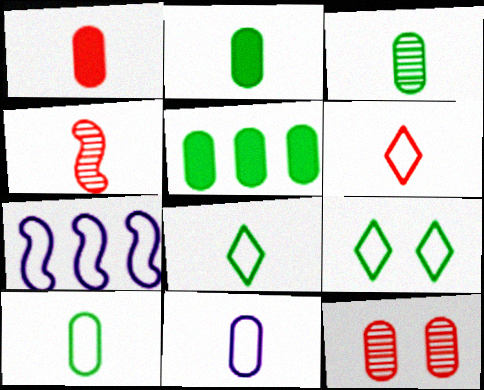[[1, 3, 11], 
[1, 4, 6], 
[2, 3, 10], 
[5, 11, 12]]